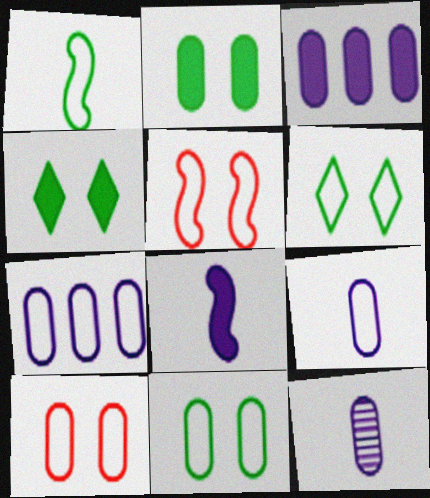[]